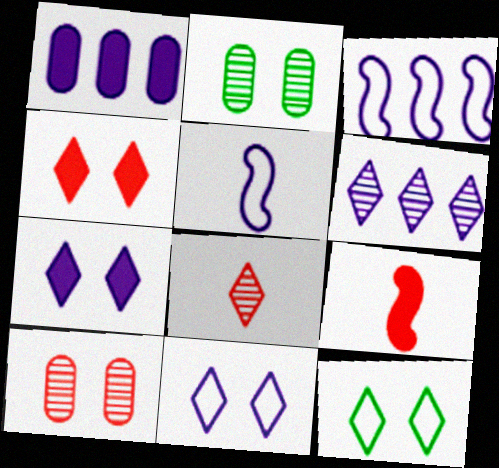[[1, 3, 6]]